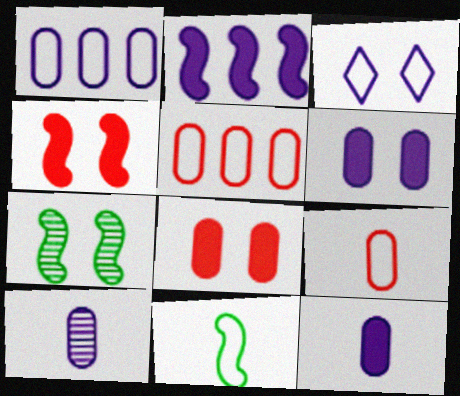[[1, 6, 10], 
[2, 3, 10], 
[3, 5, 11], 
[3, 7, 8]]